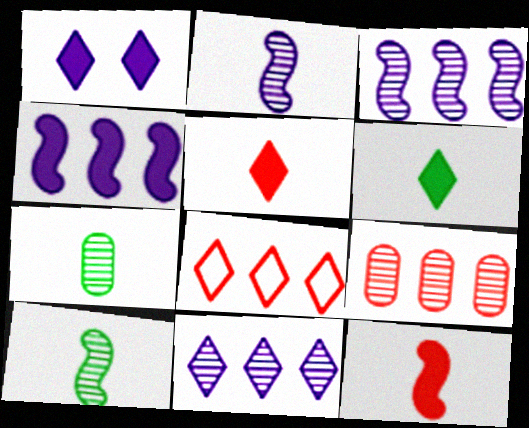[]